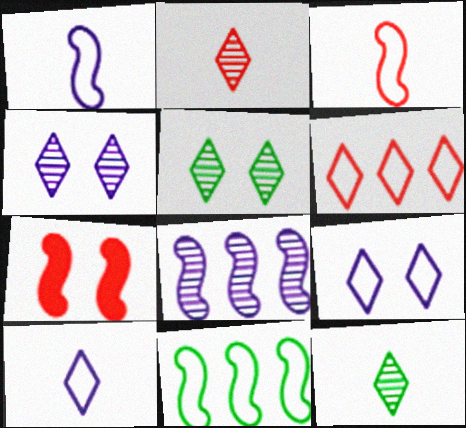[]